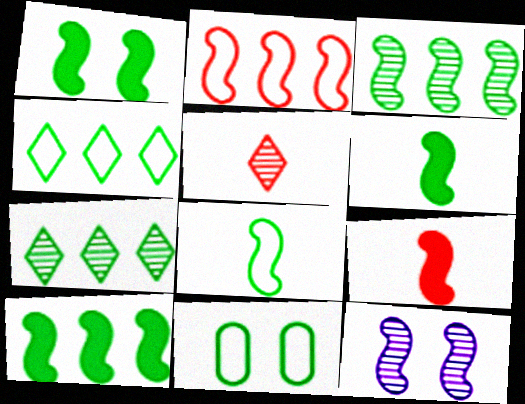[[1, 3, 8], 
[1, 6, 10], 
[2, 6, 12], 
[4, 8, 11], 
[6, 7, 11]]